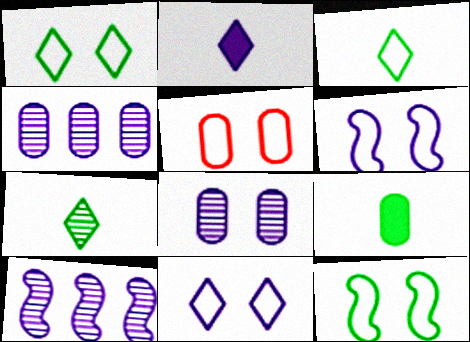[[1, 5, 6], 
[2, 4, 6], 
[4, 5, 9], 
[5, 11, 12]]